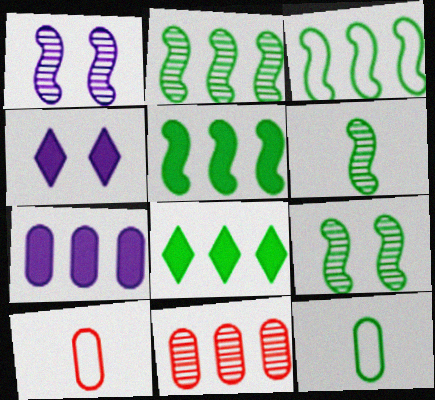[[1, 8, 10], 
[2, 3, 5], 
[2, 4, 10], 
[2, 6, 9], 
[8, 9, 12]]